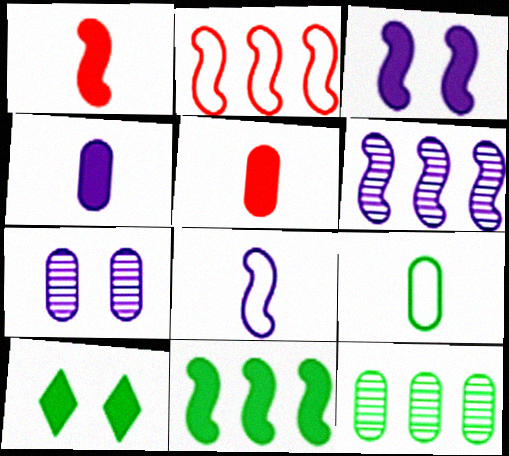[[1, 3, 11], 
[2, 6, 11], 
[3, 6, 8]]